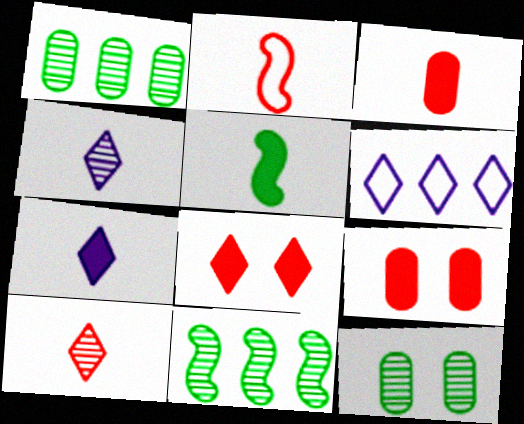[[2, 3, 10], 
[3, 5, 7]]